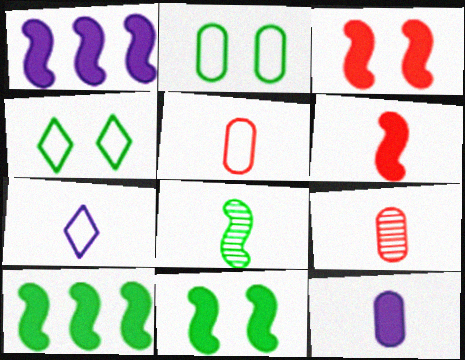[[1, 4, 9], 
[1, 6, 11]]